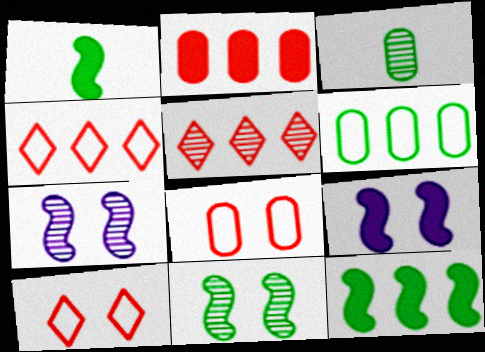[[3, 4, 9], 
[3, 5, 7]]